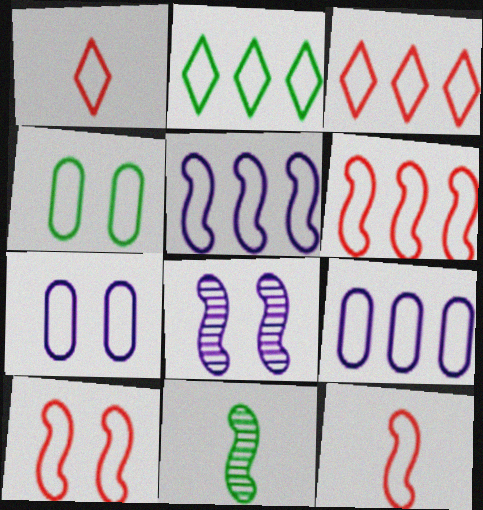[[1, 4, 5], 
[2, 6, 9], 
[2, 7, 12], 
[6, 10, 12]]